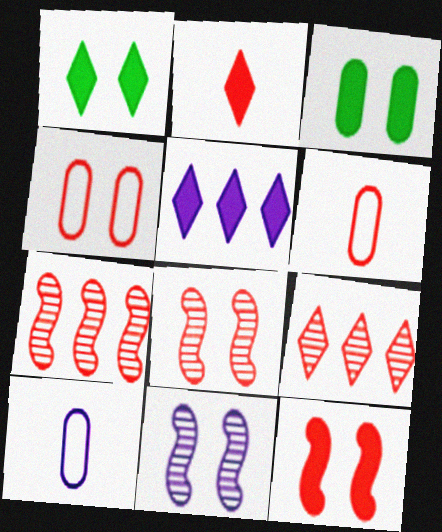[[1, 2, 5], 
[1, 4, 11], 
[1, 7, 10], 
[2, 4, 7], 
[5, 10, 11], 
[6, 9, 12]]